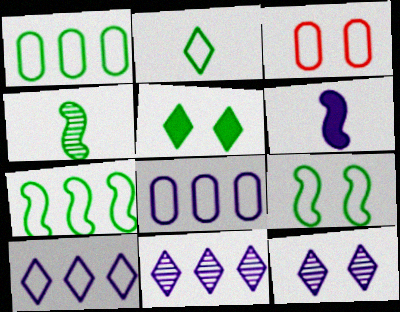[[1, 2, 9], 
[1, 4, 5], 
[6, 8, 12]]